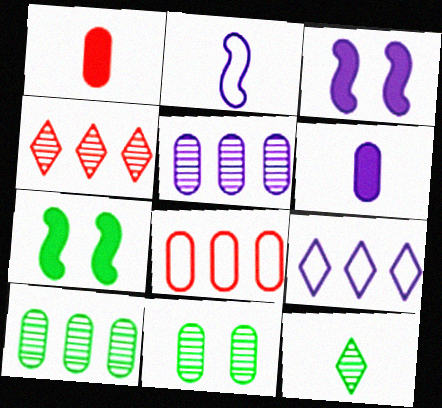[[1, 2, 12], 
[3, 8, 12], 
[6, 8, 11]]